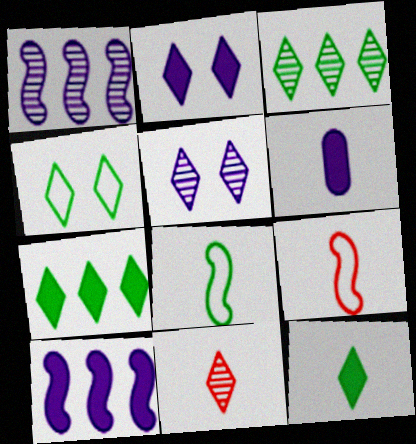[[2, 6, 10], 
[3, 4, 12], 
[3, 5, 11], 
[6, 8, 11]]